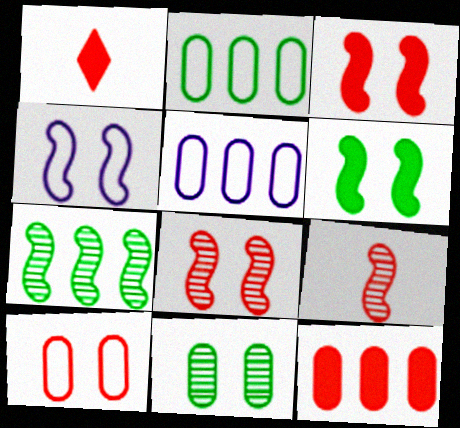[[1, 3, 12], 
[4, 6, 8]]